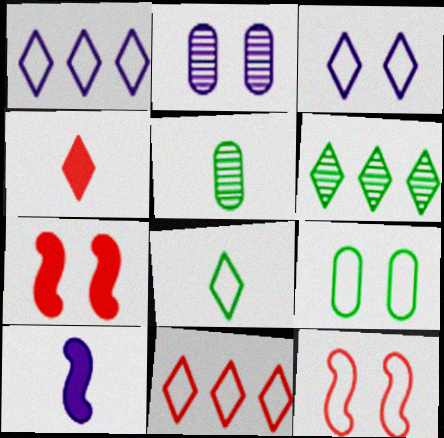[[1, 2, 10], 
[1, 5, 7], 
[3, 4, 6], 
[3, 8, 11], 
[3, 9, 12]]